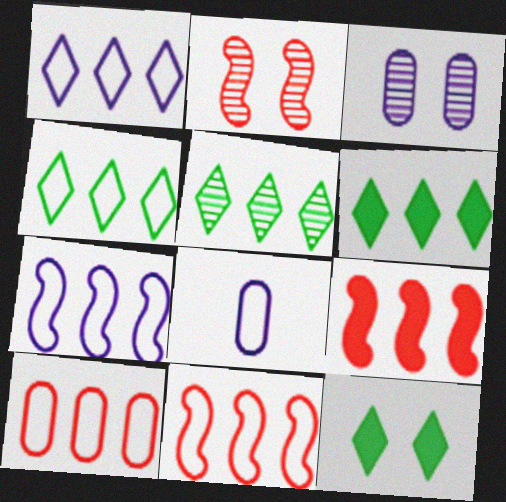[[2, 6, 8], 
[4, 5, 6], 
[4, 7, 10]]